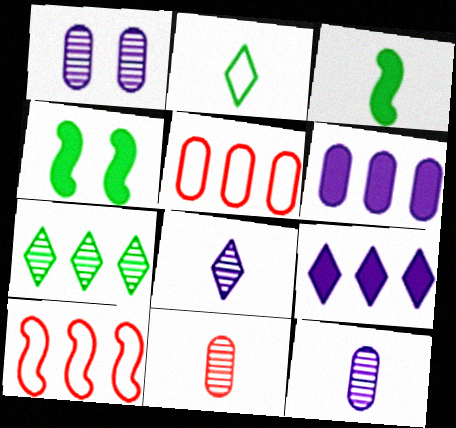[[4, 5, 8], 
[6, 7, 10]]